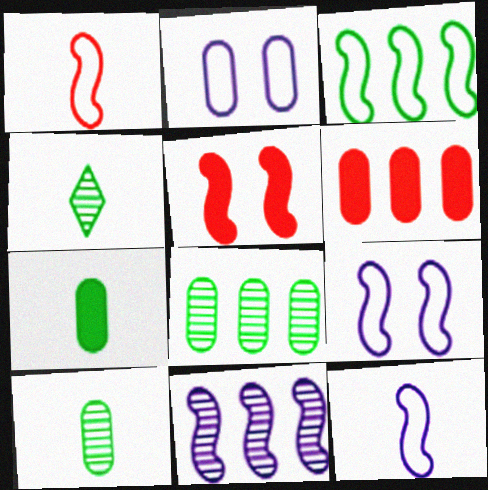[[1, 3, 9], 
[2, 6, 10], 
[4, 6, 9]]